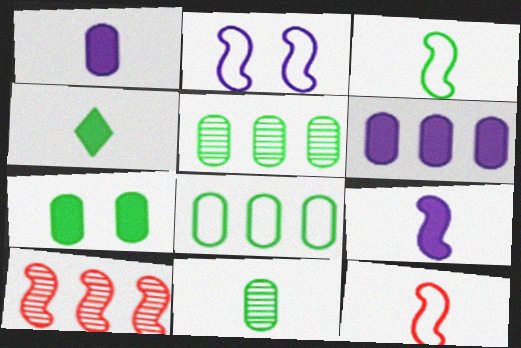[[3, 4, 11], 
[7, 8, 11]]